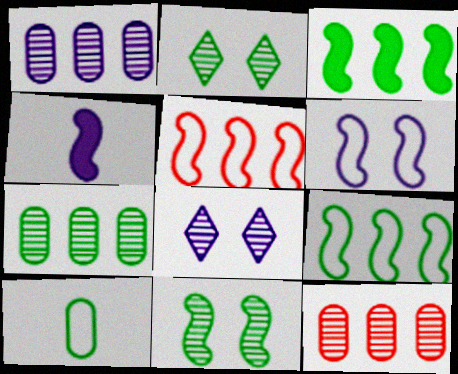[[1, 7, 12], 
[2, 3, 10], 
[4, 5, 11]]